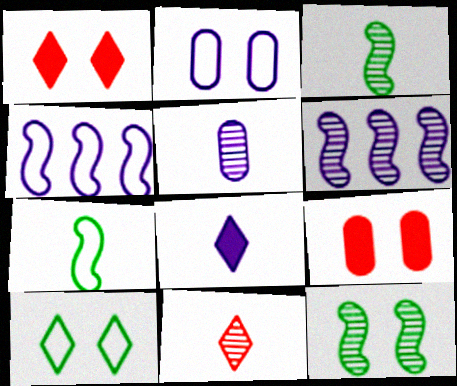[[1, 2, 12], 
[2, 6, 8], 
[3, 5, 11]]